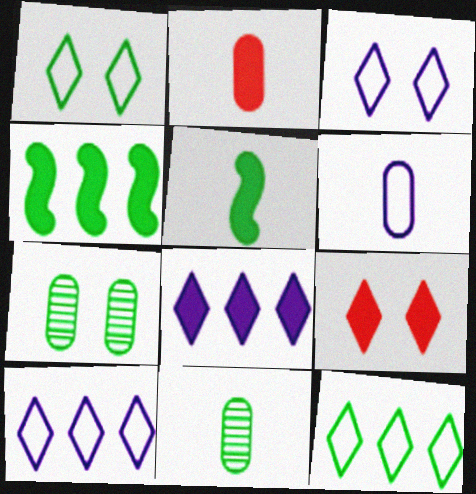[[1, 4, 11], 
[2, 6, 11], 
[5, 7, 12]]